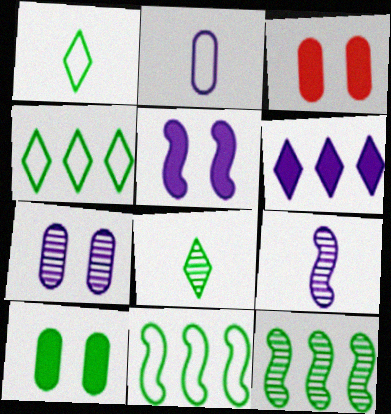[[1, 10, 12], 
[3, 4, 9], 
[8, 10, 11]]